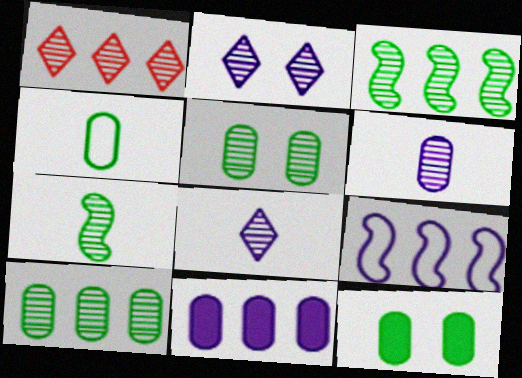[[4, 10, 12]]